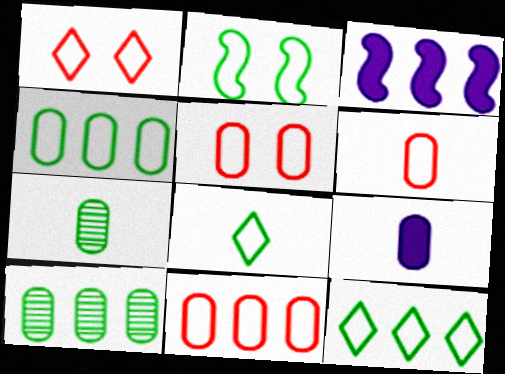[[1, 3, 7], 
[2, 4, 8], 
[5, 6, 11], 
[5, 9, 10], 
[6, 7, 9]]